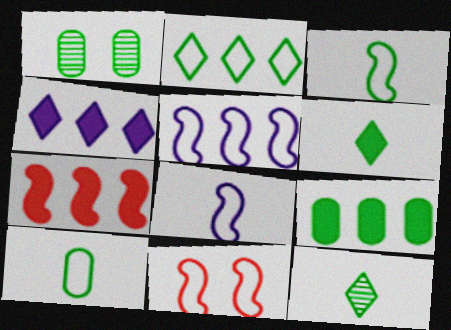[[1, 9, 10], 
[3, 5, 11], 
[4, 7, 9]]